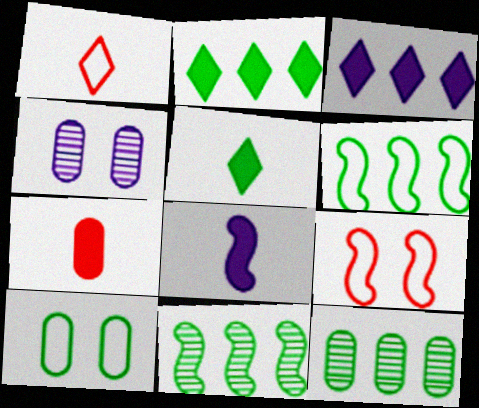[[2, 6, 12], 
[5, 7, 8], 
[5, 10, 11], 
[8, 9, 11]]